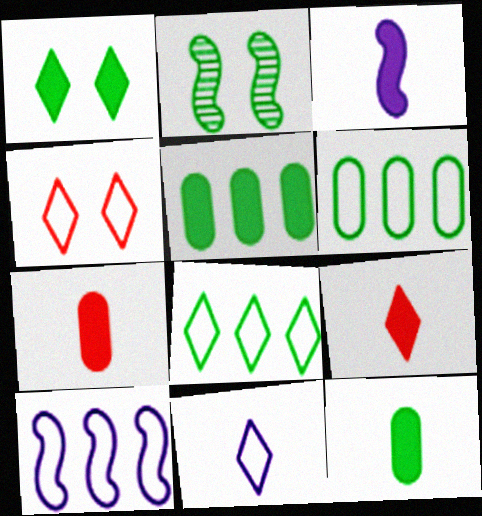[[2, 8, 12], 
[3, 9, 12], 
[4, 8, 11]]